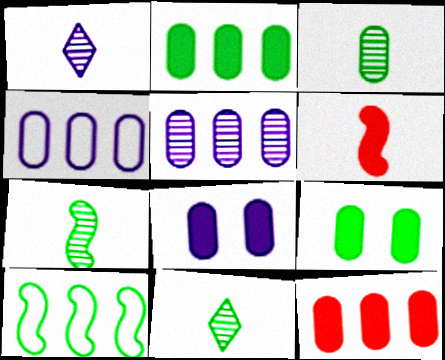[[3, 7, 11], 
[9, 10, 11]]